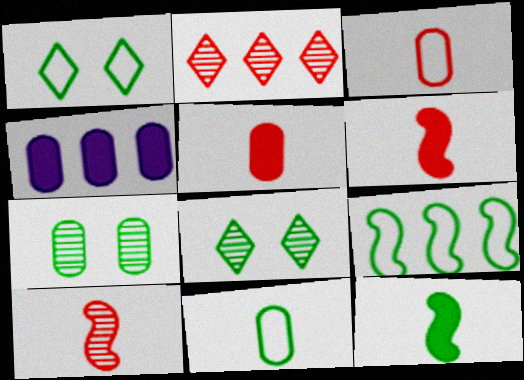[[1, 4, 10], 
[1, 9, 11], 
[2, 4, 9], 
[3, 4, 7]]